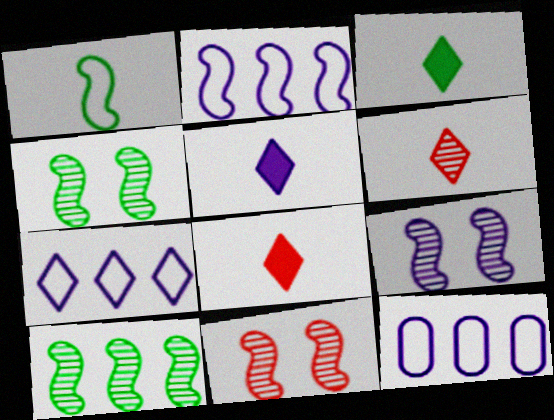[[2, 7, 12], 
[3, 5, 8], 
[3, 11, 12], 
[4, 8, 12], 
[4, 9, 11], 
[5, 9, 12]]